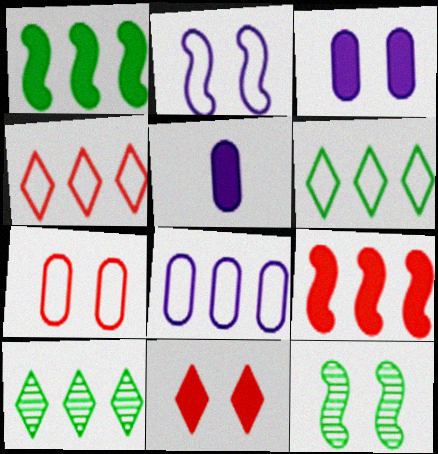[[1, 5, 11], 
[4, 5, 12], 
[8, 9, 10]]